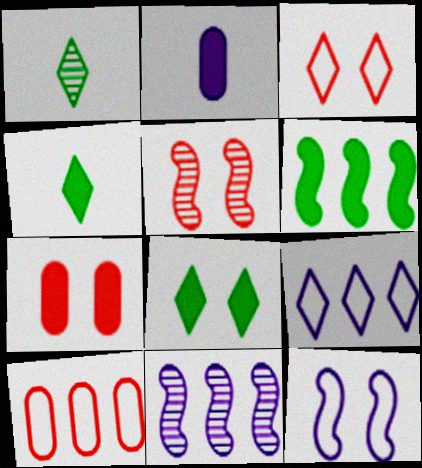[[3, 5, 7]]